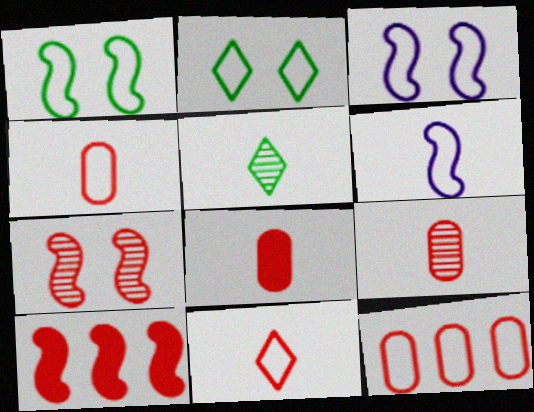[[2, 6, 12], 
[4, 8, 9], 
[5, 6, 8]]